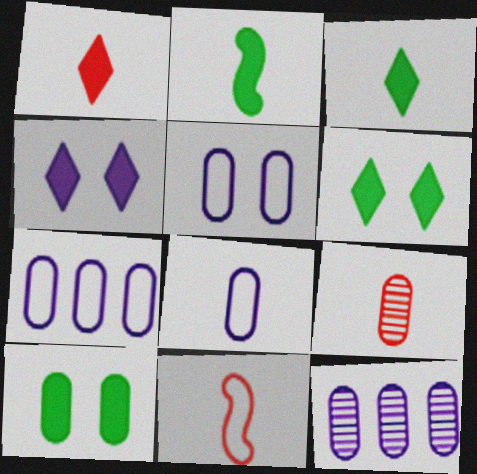[[1, 9, 11], 
[5, 7, 8], 
[6, 11, 12], 
[7, 9, 10]]